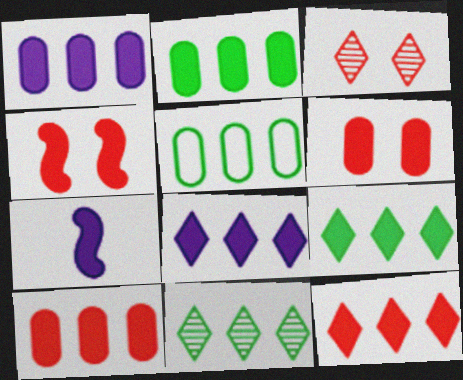[[1, 2, 10], 
[3, 5, 7], 
[6, 7, 9], 
[8, 9, 12]]